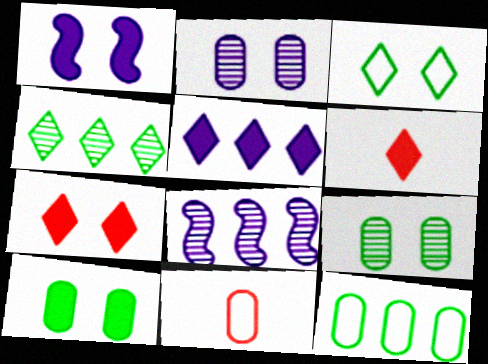[[1, 4, 11], 
[1, 7, 10]]